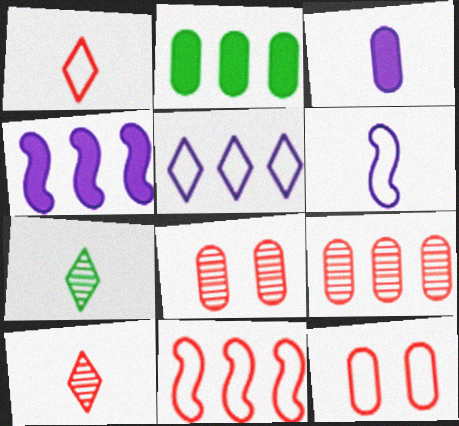[[1, 11, 12], 
[4, 7, 12]]